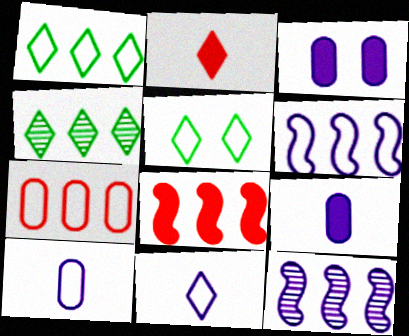[[1, 6, 7], 
[3, 11, 12]]